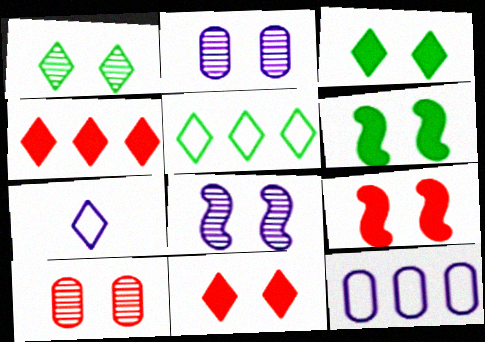[[1, 4, 7], 
[1, 8, 10]]